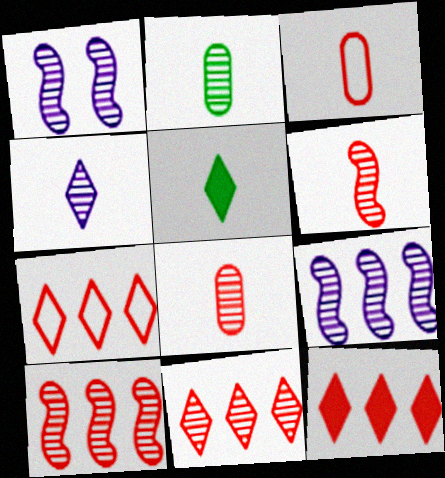[[1, 2, 11], 
[2, 4, 6], 
[7, 11, 12]]